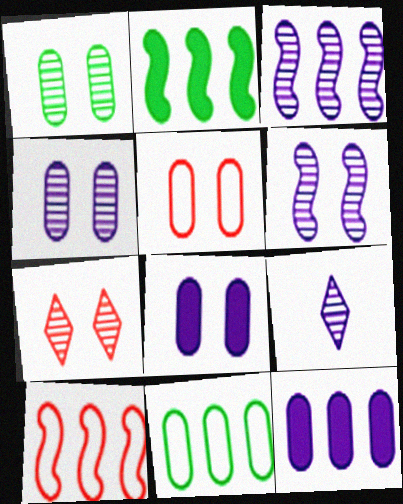[[1, 5, 8], 
[1, 6, 7], 
[2, 3, 10], 
[2, 5, 9], 
[3, 4, 9]]